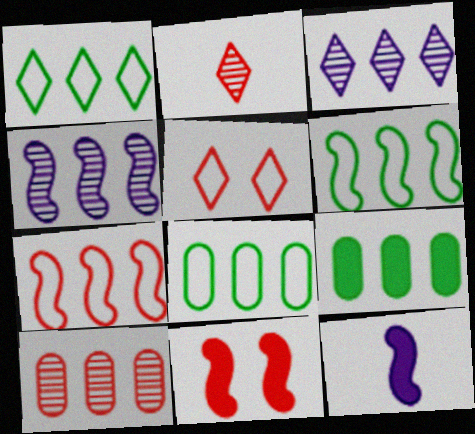[[1, 6, 8], 
[3, 7, 9]]